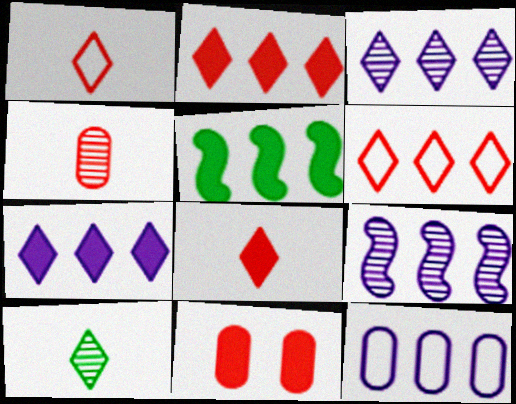[[7, 9, 12]]